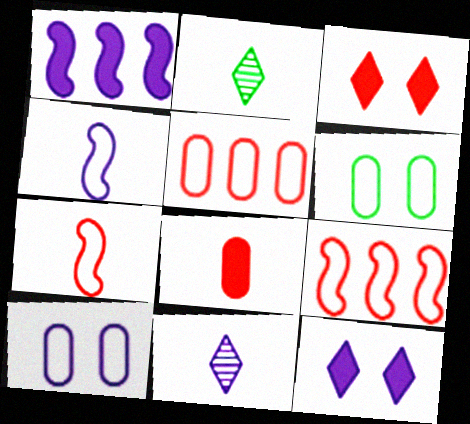[[1, 10, 11], 
[2, 4, 8]]